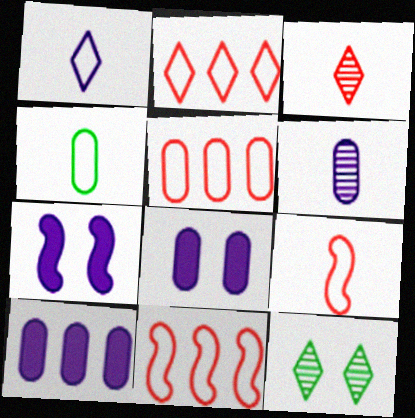[[1, 4, 9], 
[2, 5, 11], 
[9, 10, 12]]